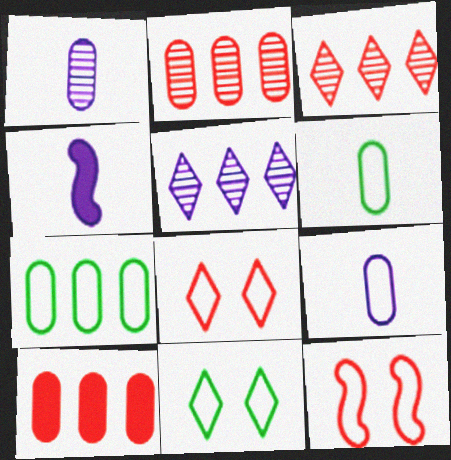[[2, 4, 11]]